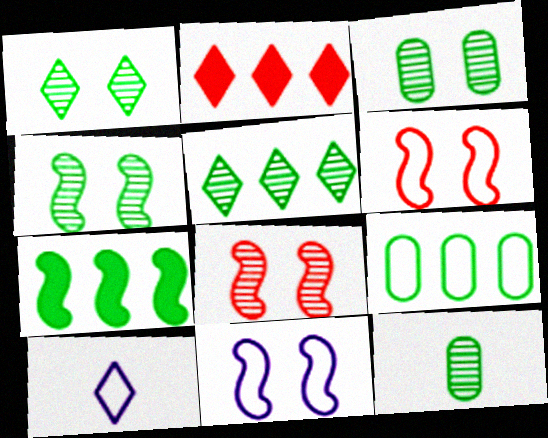[[1, 2, 10], 
[1, 3, 4], 
[2, 11, 12], 
[4, 5, 12], 
[5, 7, 9], 
[6, 9, 10]]